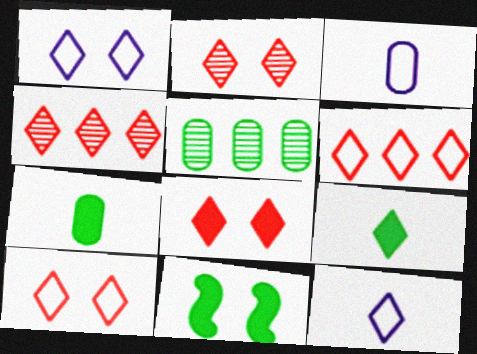[[1, 4, 9], 
[2, 8, 10], 
[3, 4, 11]]